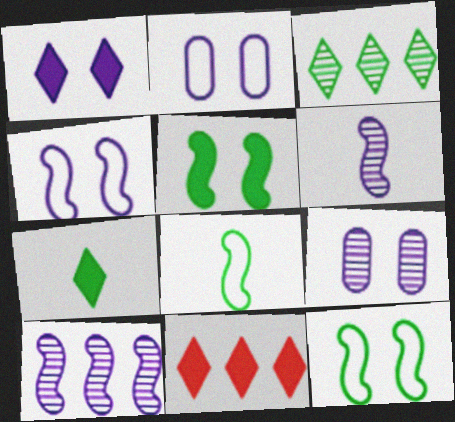[[1, 4, 9], 
[1, 7, 11], 
[8, 9, 11]]